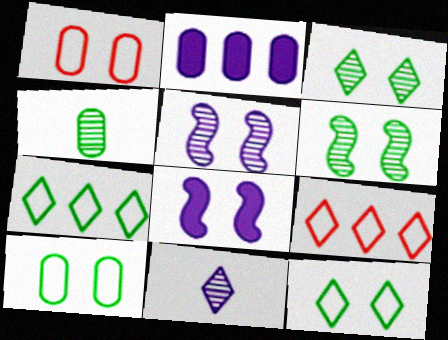[[1, 2, 4], 
[1, 3, 8], 
[4, 8, 9]]